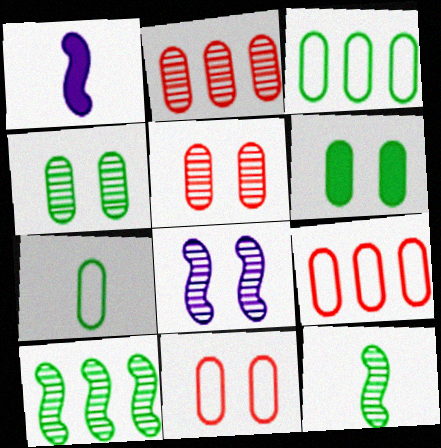[]